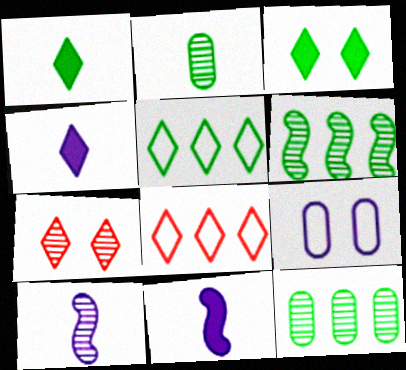[[4, 5, 7], 
[7, 10, 12]]